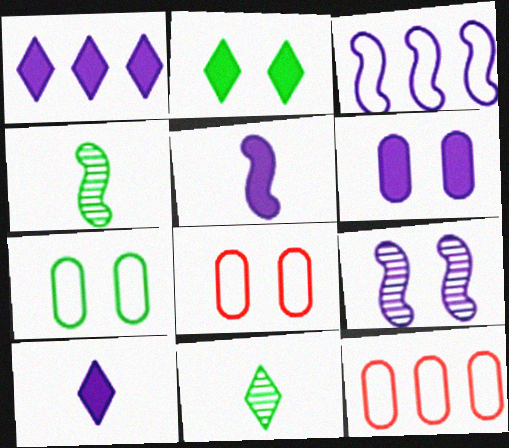[[1, 4, 8], 
[1, 5, 6], 
[2, 8, 9], 
[3, 5, 9]]